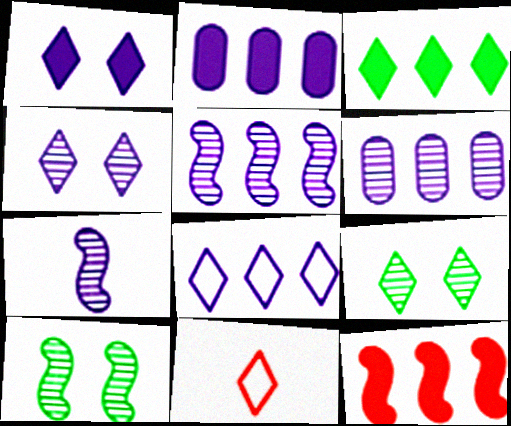[[2, 3, 12], 
[2, 5, 8], 
[2, 10, 11], 
[3, 4, 11], 
[4, 6, 7]]